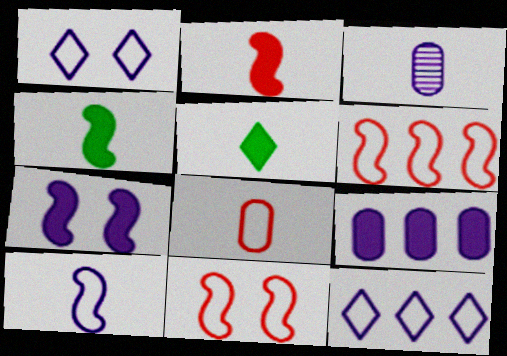[[3, 7, 12]]